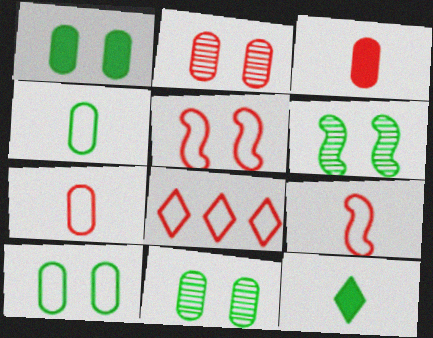[[1, 10, 11], 
[5, 7, 8]]